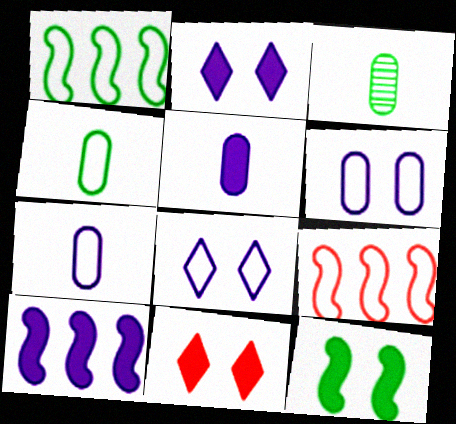[[2, 3, 9], 
[2, 5, 10], 
[4, 8, 9]]